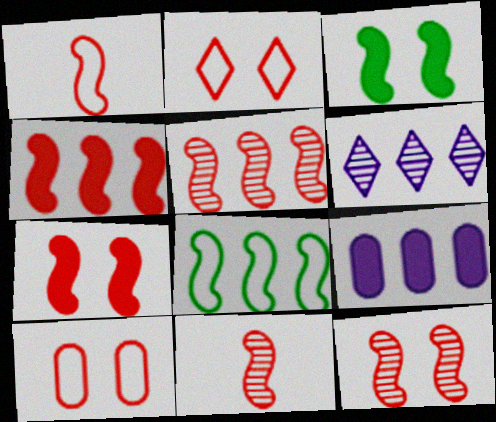[[1, 4, 12], 
[1, 5, 7], 
[5, 11, 12]]